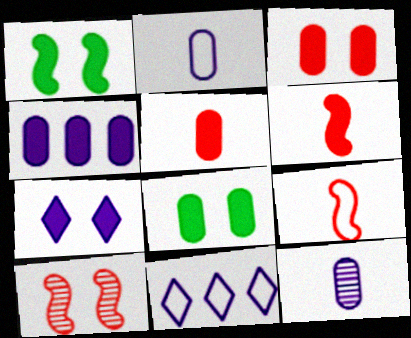[[1, 3, 7], 
[4, 5, 8]]